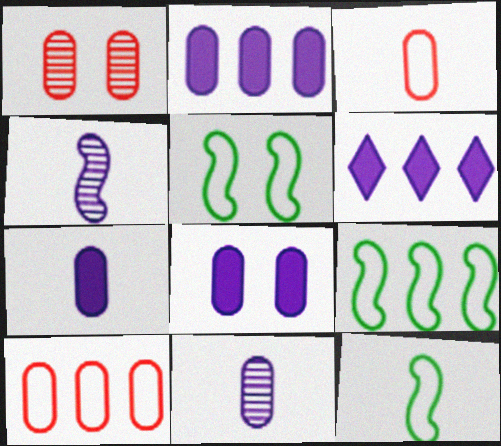[[1, 6, 12], 
[2, 7, 8], 
[5, 9, 12]]